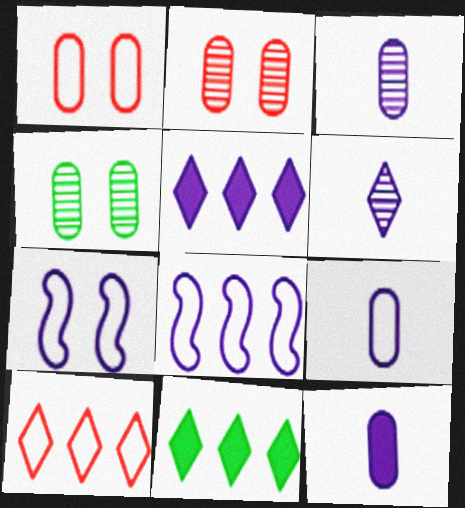[[3, 5, 7], 
[3, 9, 12]]